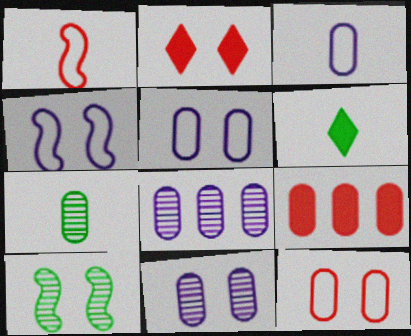[[2, 5, 10], 
[5, 7, 9]]